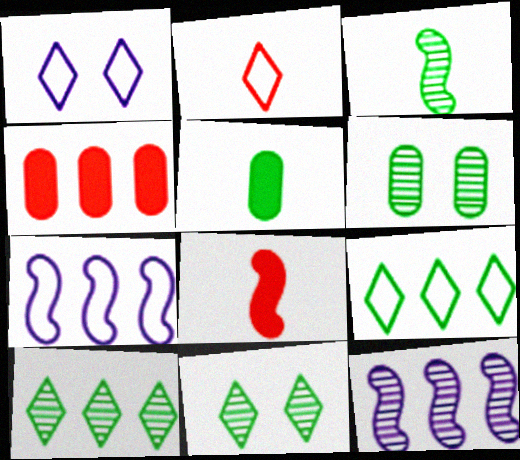[[1, 2, 9], 
[1, 3, 4], 
[3, 6, 10], 
[4, 7, 10], 
[4, 9, 12]]